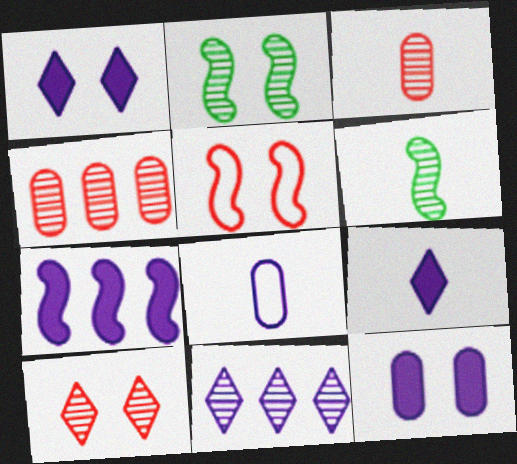[[2, 3, 11], 
[5, 6, 7], 
[7, 9, 12]]